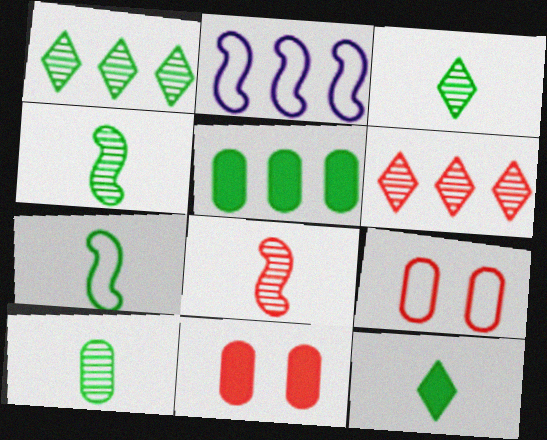[[2, 3, 11], 
[2, 5, 6], 
[3, 4, 10], 
[7, 10, 12]]